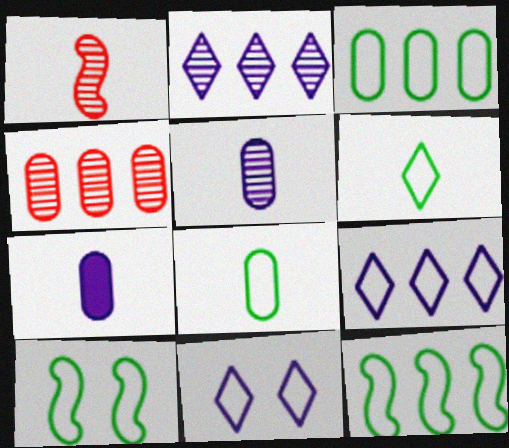[[1, 6, 7], 
[3, 6, 10]]